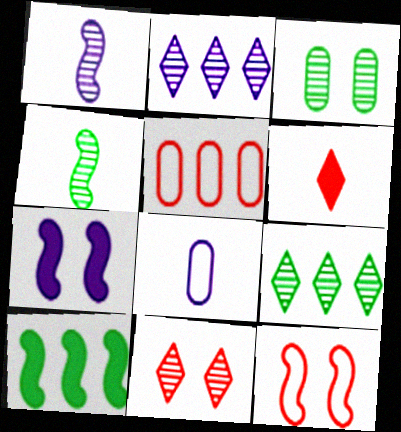[[1, 10, 12], 
[2, 5, 10], 
[2, 7, 8], 
[3, 4, 9], 
[4, 6, 8], 
[8, 10, 11]]